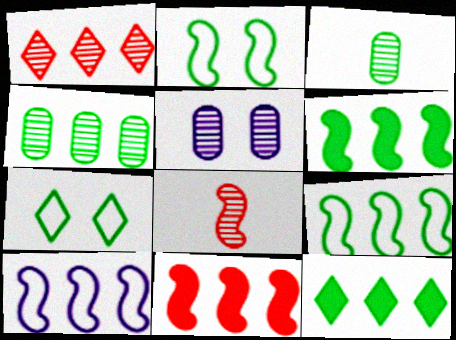[[2, 3, 12], 
[3, 6, 7], 
[4, 9, 12]]